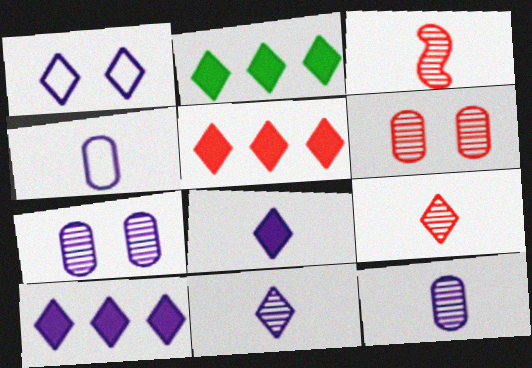[[1, 2, 9], 
[1, 10, 11], 
[2, 5, 10]]